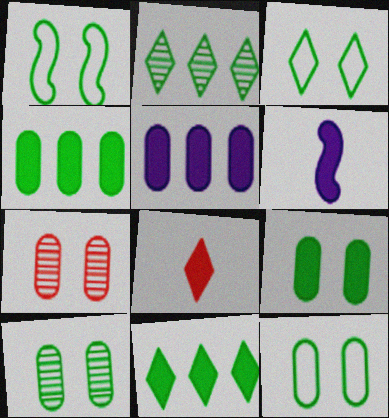[[1, 3, 12], 
[9, 10, 12]]